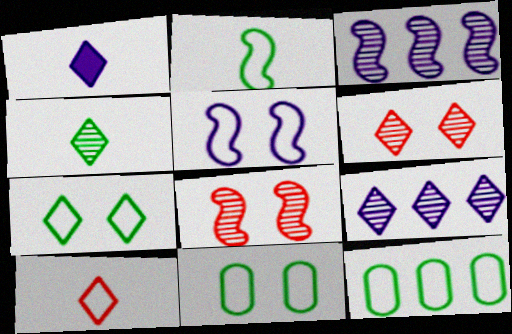[[1, 4, 10], 
[1, 8, 12], 
[2, 7, 12], 
[4, 6, 9], 
[5, 10, 12]]